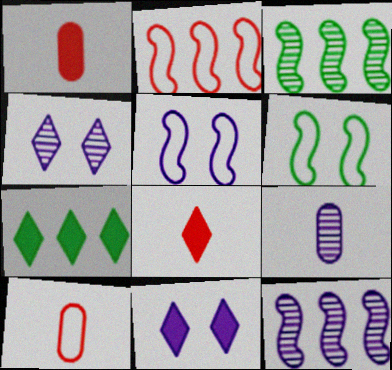[[3, 10, 11], 
[4, 9, 12], 
[7, 8, 11]]